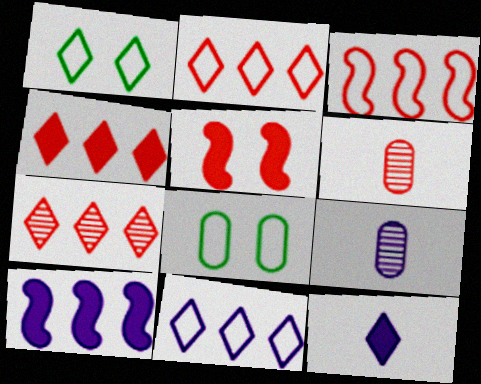[[1, 6, 10], 
[1, 7, 12], 
[2, 4, 7], 
[2, 5, 6]]